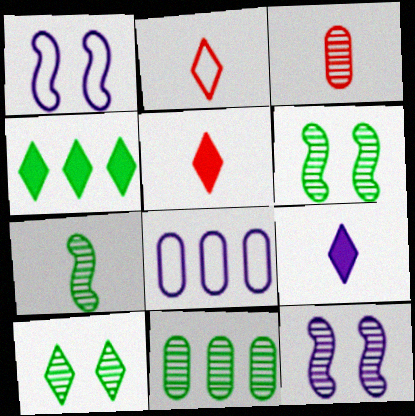[[1, 3, 4], 
[1, 5, 11], 
[5, 6, 8], 
[7, 10, 11], 
[8, 9, 12]]